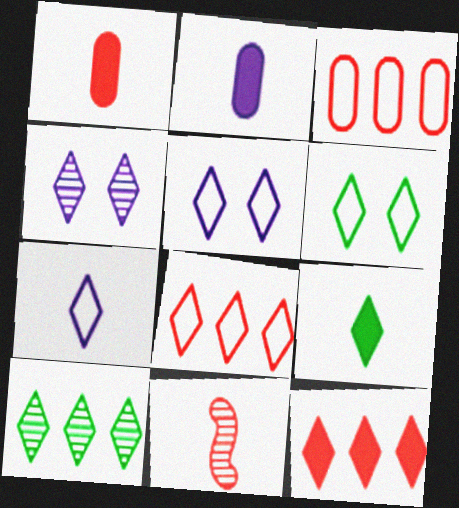[[4, 8, 9], 
[6, 7, 8], 
[6, 9, 10]]